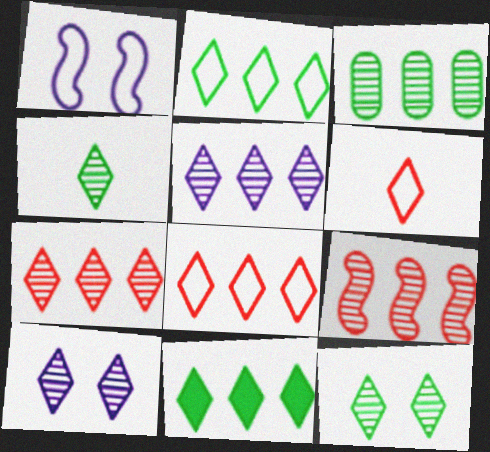[[3, 5, 9], 
[4, 7, 10], 
[5, 8, 11], 
[6, 10, 11]]